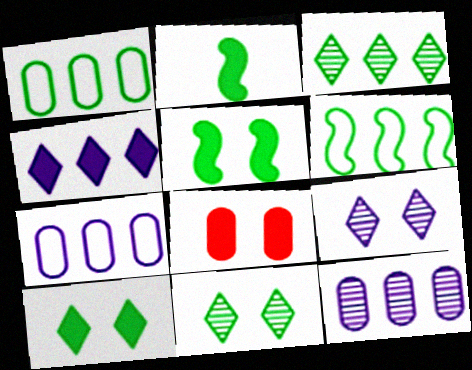[[1, 2, 11], 
[2, 4, 8]]